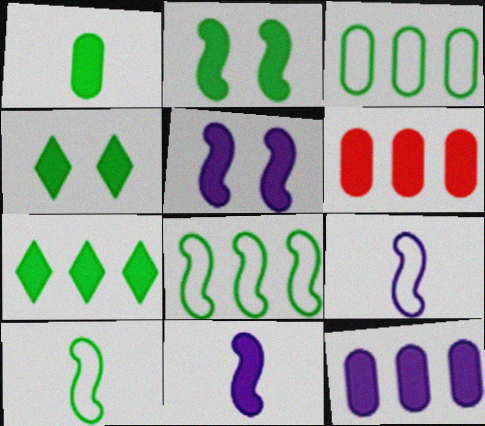[[1, 2, 7], 
[4, 6, 11]]